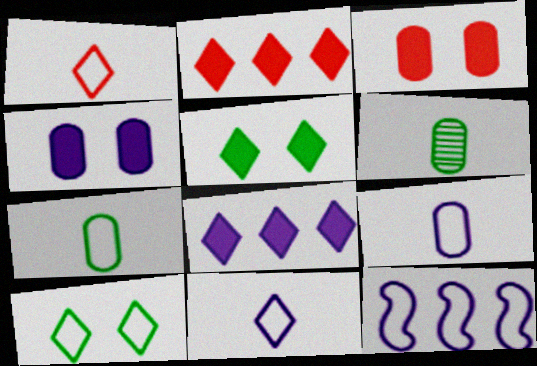[]